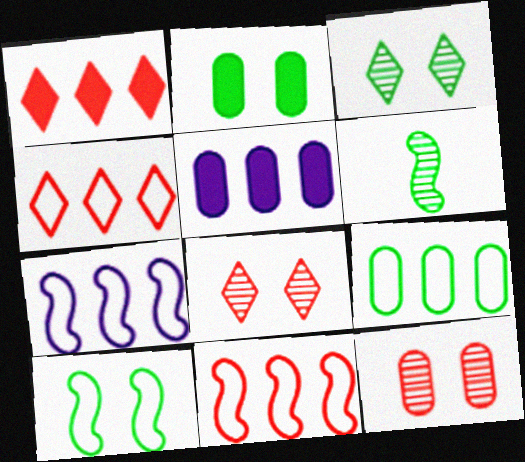[[2, 3, 10], 
[4, 7, 9]]